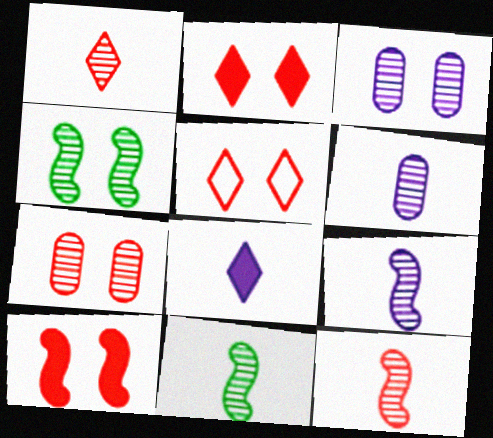[[1, 6, 11], 
[5, 7, 10], 
[9, 11, 12]]